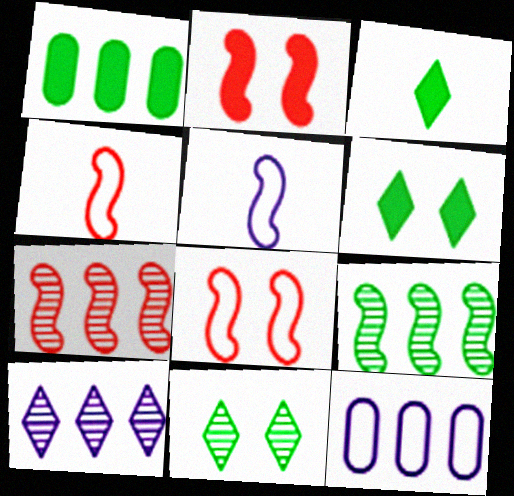[[2, 4, 7], 
[2, 5, 9]]